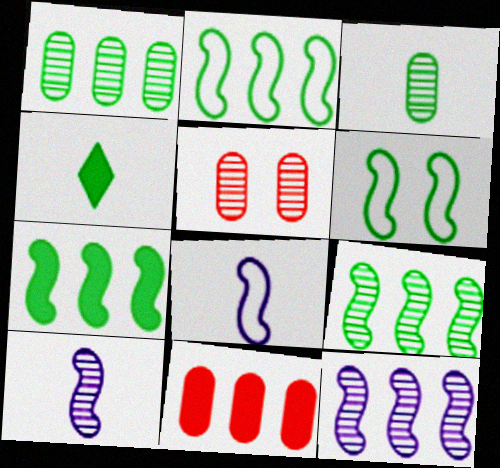[[1, 4, 6], 
[2, 7, 9]]